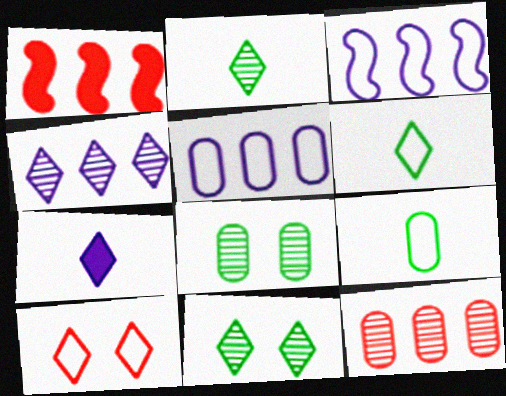[[3, 9, 10]]